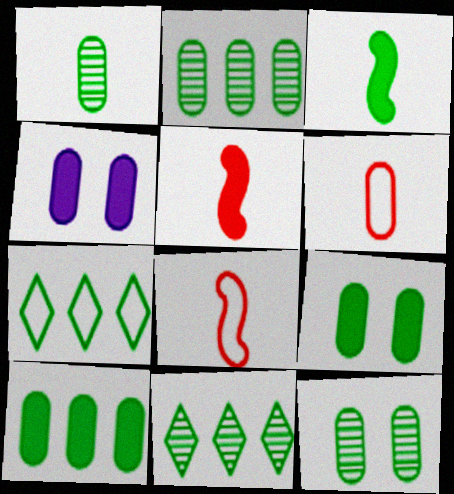[[1, 2, 12], 
[2, 4, 6], 
[3, 7, 12], 
[4, 8, 11]]